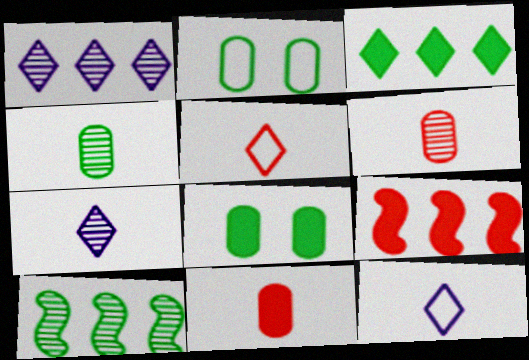[[2, 7, 9]]